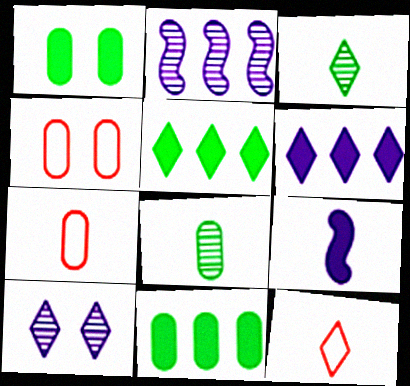[[1, 2, 12], 
[3, 7, 9], 
[5, 10, 12], 
[8, 9, 12]]